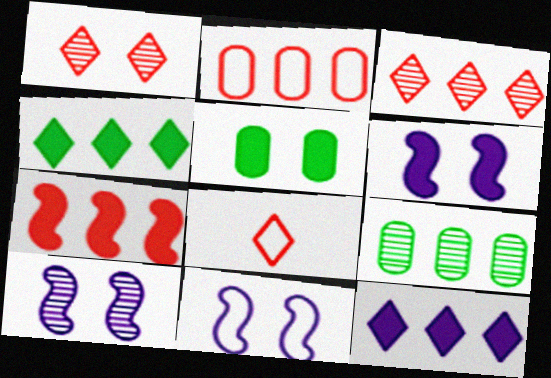[[1, 5, 11], 
[2, 3, 7], 
[6, 8, 9], 
[6, 10, 11]]